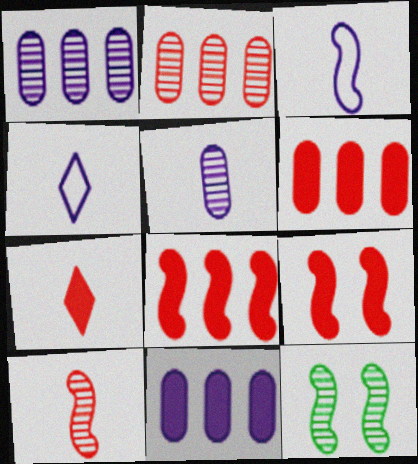[[3, 8, 12], 
[4, 6, 12], 
[6, 7, 9]]